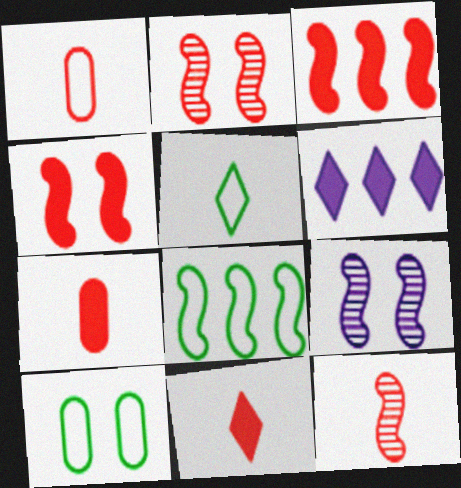[[1, 11, 12], 
[5, 8, 10], 
[6, 10, 12]]